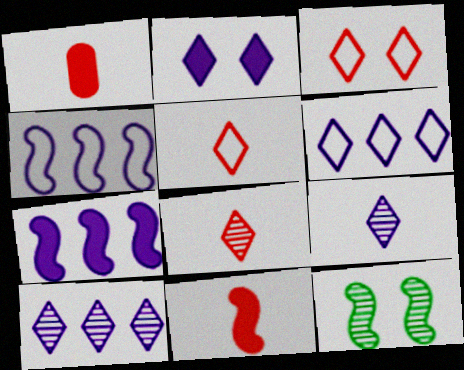[[1, 6, 12], 
[2, 6, 9], 
[4, 11, 12]]